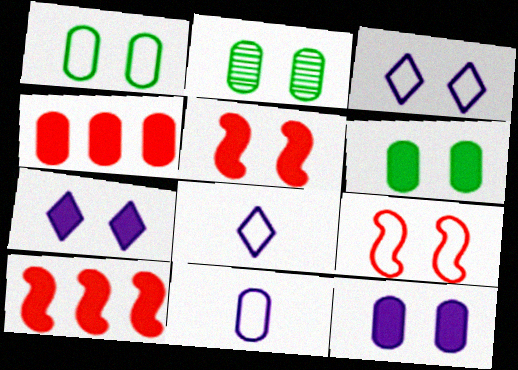[[1, 2, 6], 
[1, 3, 9], 
[2, 3, 5], 
[2, 4, 11], 
[2, 7, 9], 
[2, 8, 10], 
[5, 6, 7]]